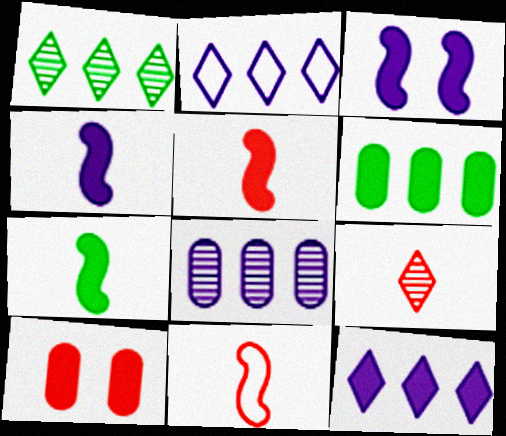[[4, 5, 7], 
[7, 10, 12]]